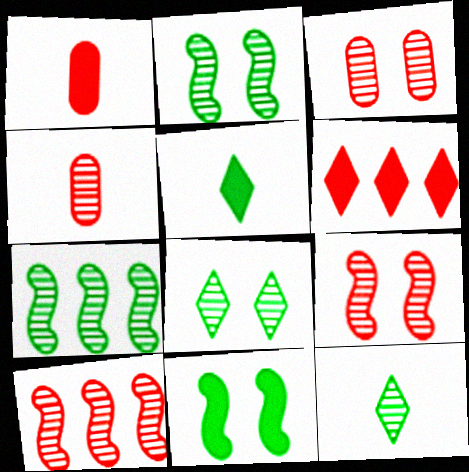[]